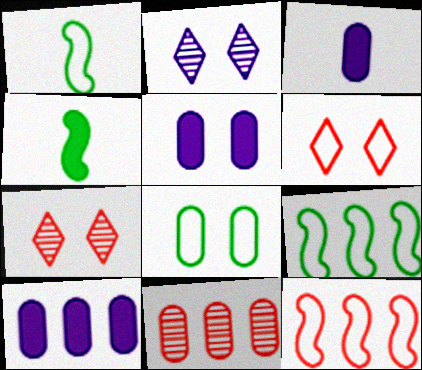[[1, 7, 10], 
[3, 5, 10], 
[3, 7, 9], 
[3, 8, 11]]